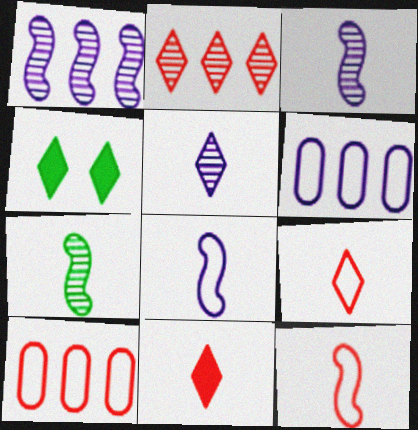[[3, 4, 10]]